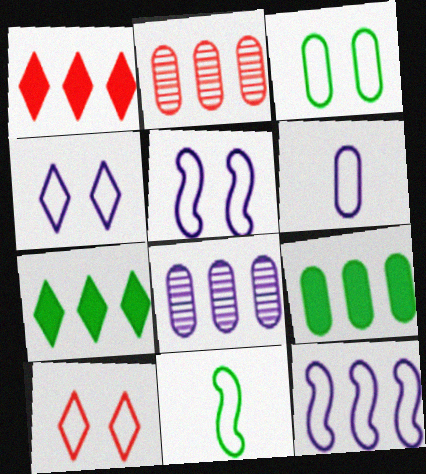[[2, 7, 12], 
[3, 5, 10], 
[4, 6, 12]]